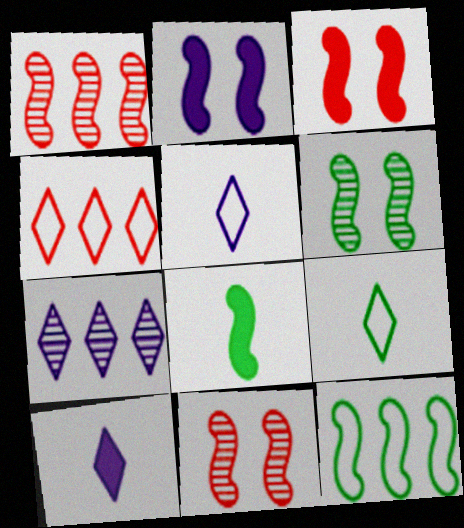[[6, 8, 12]]